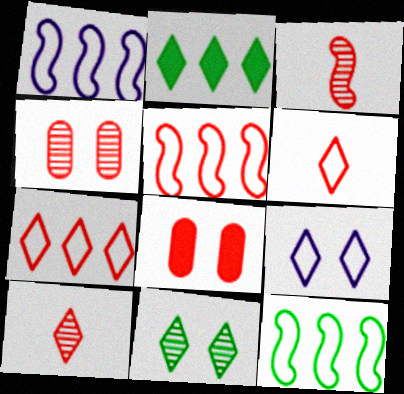[[1, 5, 12], 
[2, 9, 10], 
[3, 7, 8], 
[5, 8, 10]]